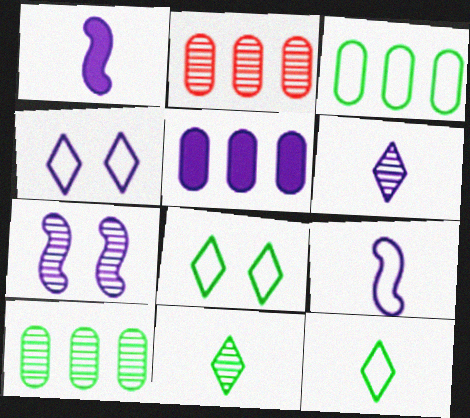[[1, 2, 8], 
[2, 3, 5], 
[2, 7, 11]]